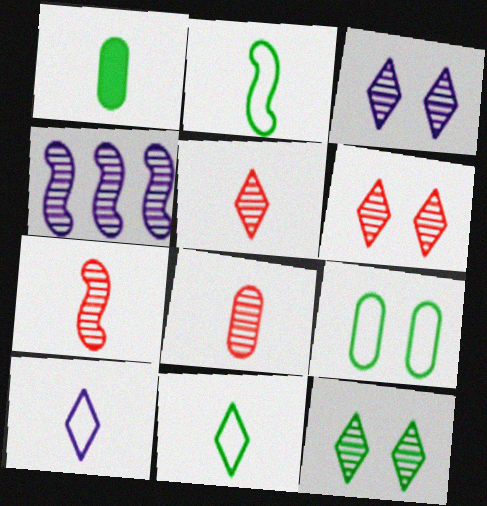[[1, 7, 10], 
[3, 6, 12], 
[4, 8, 12], 
[5, 7, 8]]